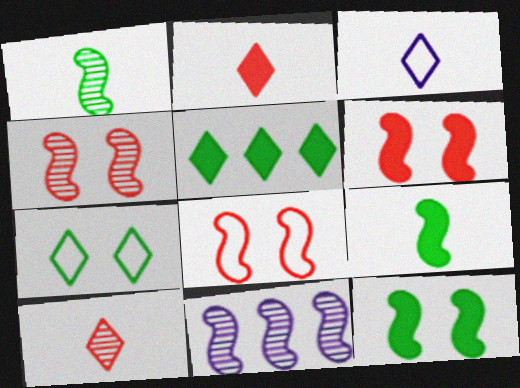[[1, 4, 11], 
[4, 6, 8], 
[8, 9, 11]]